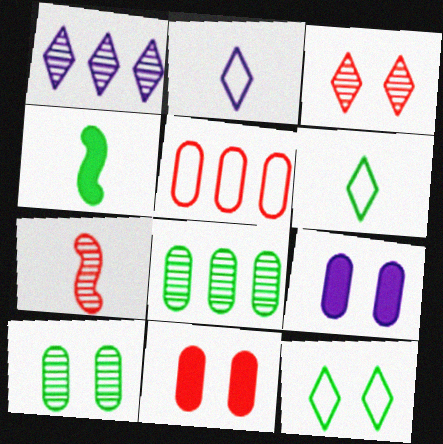[[1, 7, 10], 
[4, 8, 12]]